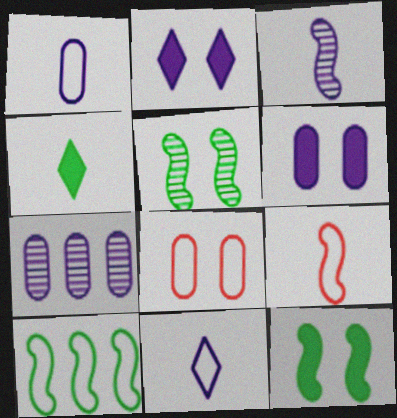[[1, 6, 7], 
[2, 5, 8], 
[8, 10, 11]]